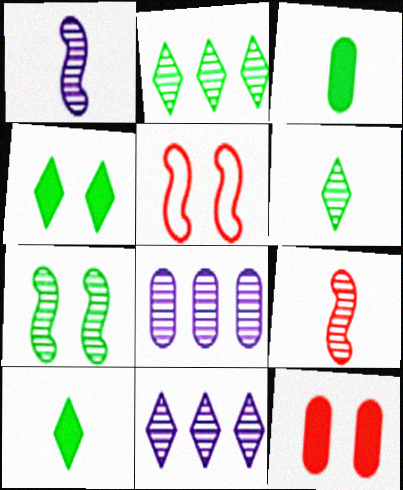[[3, 5, 11], 
[5, 8, 10]]